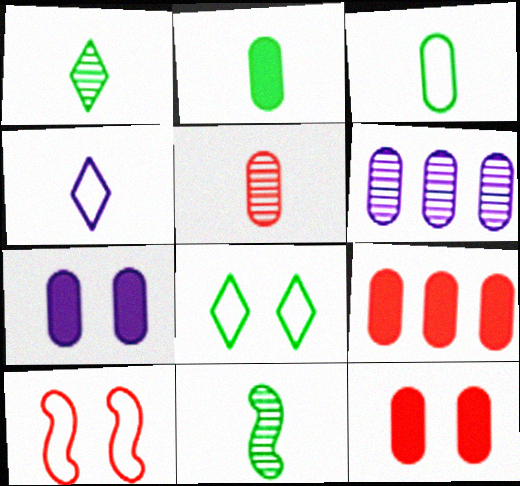[[2, 7, 9], 
[3, 6, 12]]